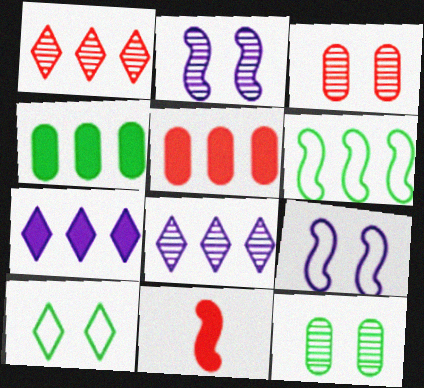[[2, 6, 11], 
[5, 6, 8]]